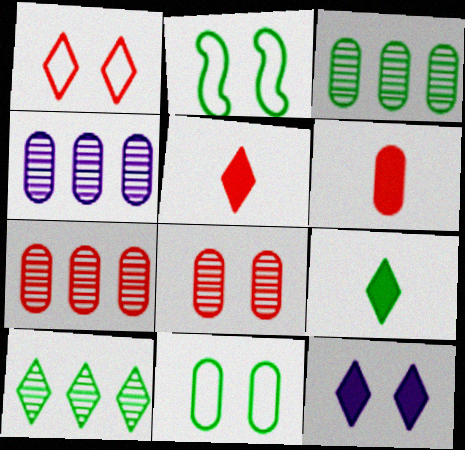[[2, 3, 9], 
[2, 4, 5], 
[2, 8, 12], 
[3, 4, 7], 
[4, 6, 11]]